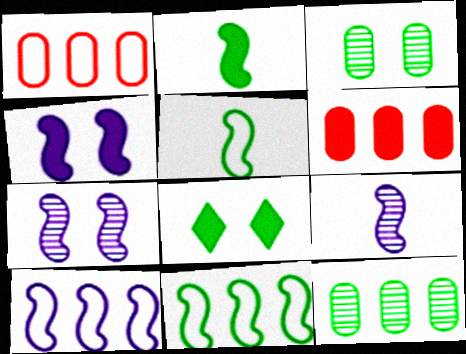[[1, 8, 9], 
[4, 9, 10], 
[5, 8, 12]]